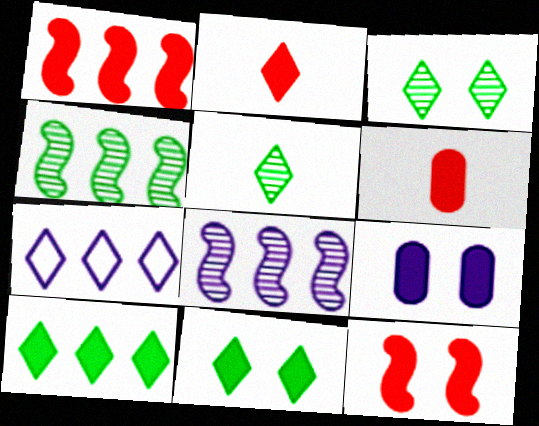[[2, 3, 7], 
[9, 11, 12]]